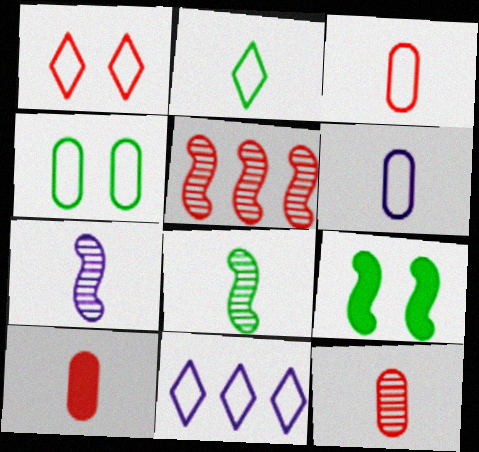[[1, 2, 11], 
[1, 5, 10], 
[2, 7, 10], 
[3, 10, 12], 
[9, 11, 12]]